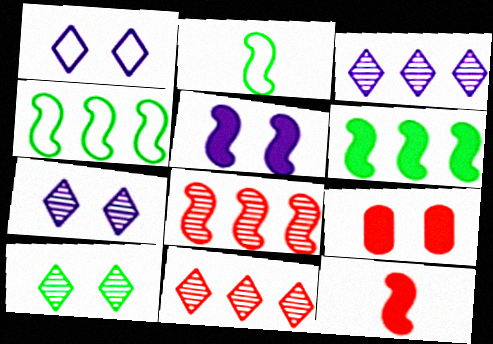[[2, 3, 9], 
[2, 5, 8], 
[5, 6, 12]]